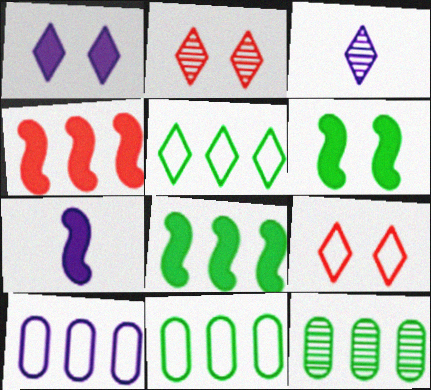[[2, 7, 11], 
[4, 6, 7], 
[5, 8, 12], 
[7, 9, 12]]